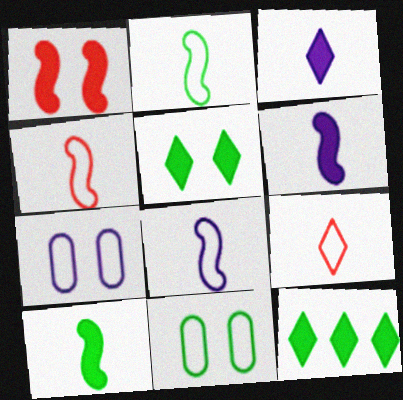[[2, 4, 8]]